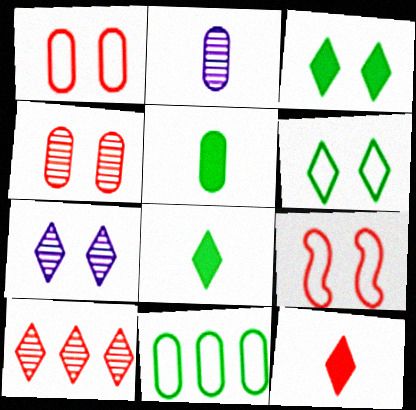[]